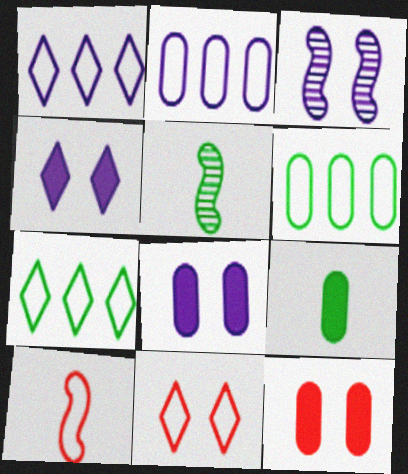[[1, 5, 12]]